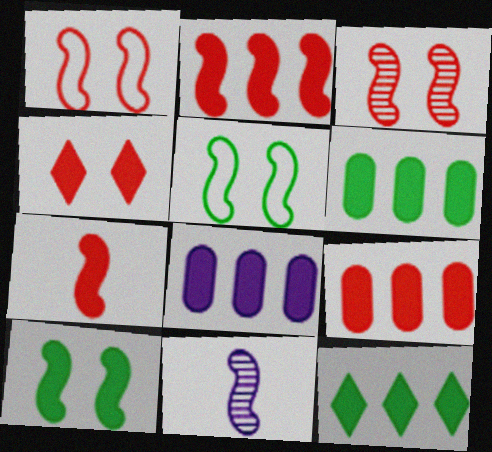[[2, 5, 11], 
[2, 8, 12], 
[4, 7, 9], 
[6, 8, 9]]